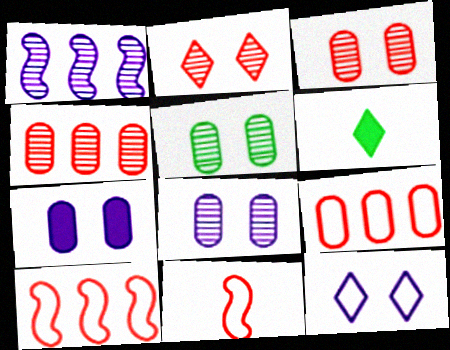[[3, 5, 8], 
[6, 8, 10]]